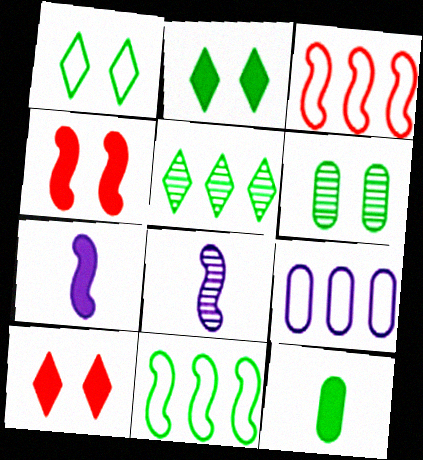[[4, 8, 11]]